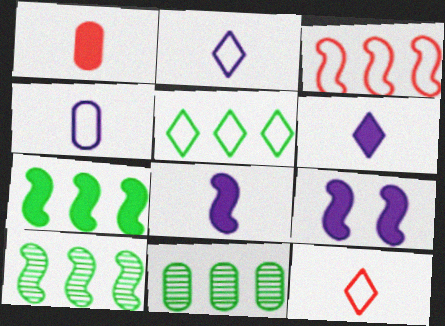[[5, 7, 11], 
[9, 11, 12]]